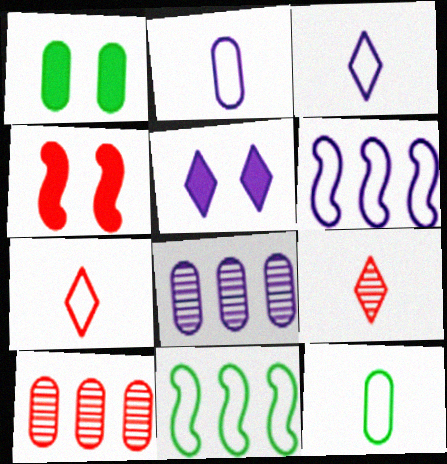[[1, 2, 10], 
[1, 4, 5], 
[1, 6, 9], 
[4, 7, 10]]